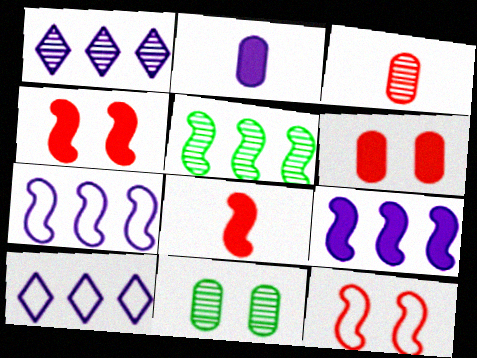[[8, 10, 11]]